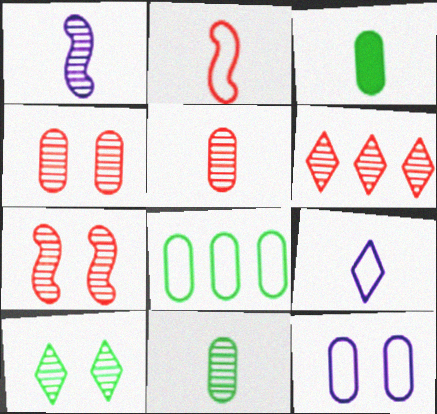[[5, 6, 7]]